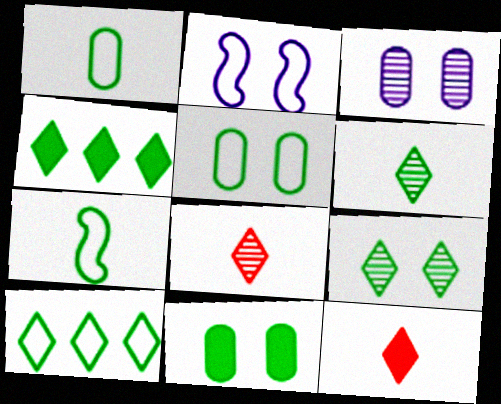[[5, 7, 10]]